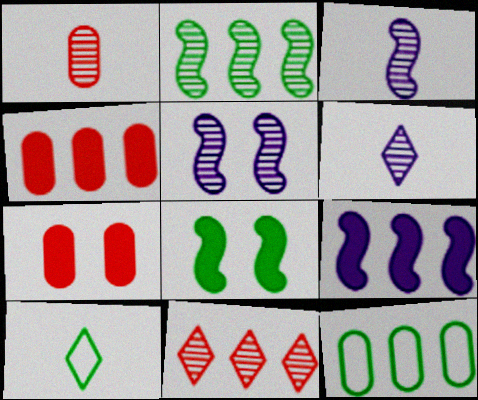[[4, 5, 10], 
[9, 11, 12]]